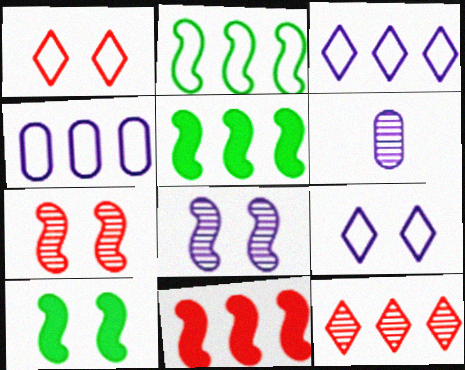[[1, 5, 6], 
[4, 5, 12]]